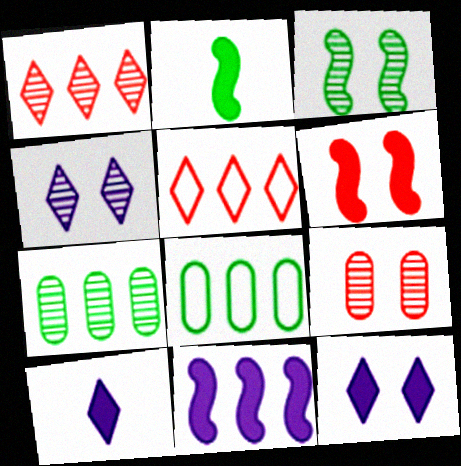[[1, 8, 11], 
[2, 6, 11], 
[3, 4, 9], 
[5, 7, 11]]